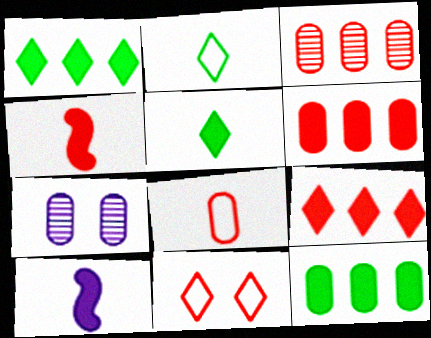[[3, 4, 11], 
[7, 8, 12]]